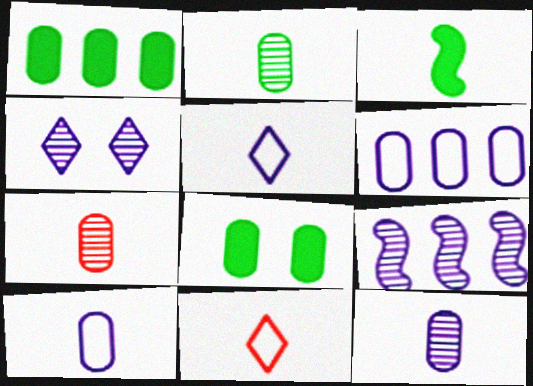[[2, 7, 12], 
[3, 5, 7], 
[3, 11, 12], 
[4, 9, 12], 
[6, 7, 8], 
[8, 9, 11]]